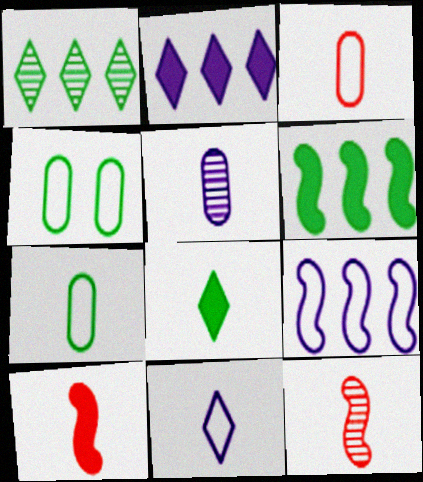[[2, 4, 12]]